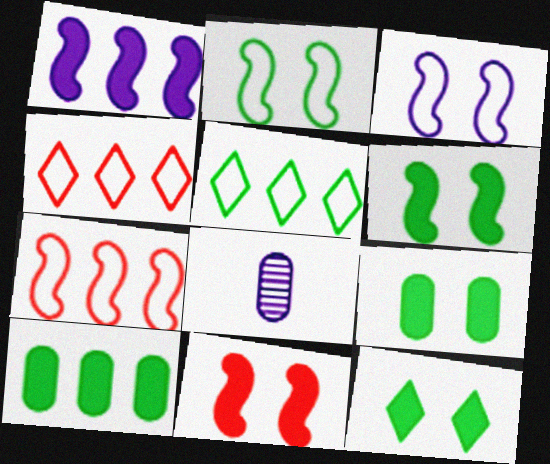[[4, 6, 8], 
[5, 8, 11], 
[6, 9, 12], 
[7, 8, 12]]